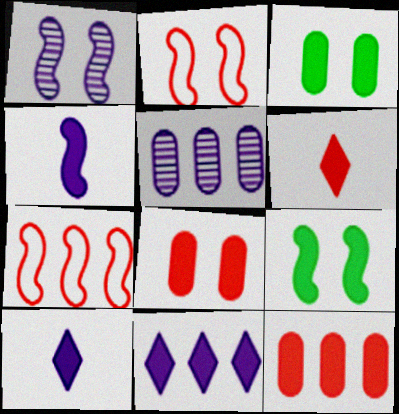[[1, 2, 9], 
[9, 10, 12]]